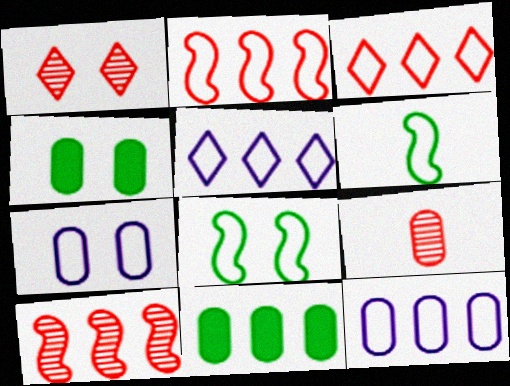[[1, 9, 10], 
[3, 6, 7], 
[4, 9, 12], 
[5, 10, 11], 
[7, 9, 11]]